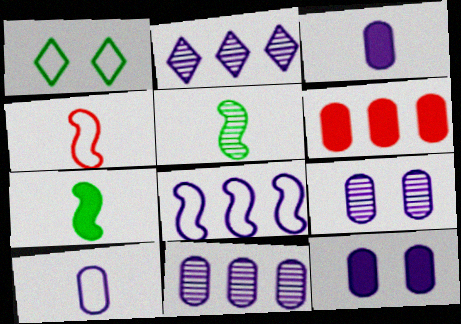[[10, 11, 12]]